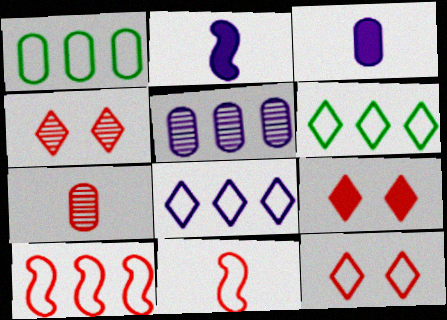[[1, 2, 4], 
[1, 8, 10], 
[4, 9, 12], 
[7, 9, 10]]